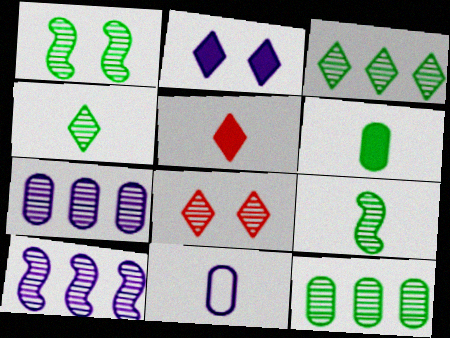[[1, 4, 12], 
[2, 10, 11], 
[5, 9, 11], 
[7, 8, 9]]